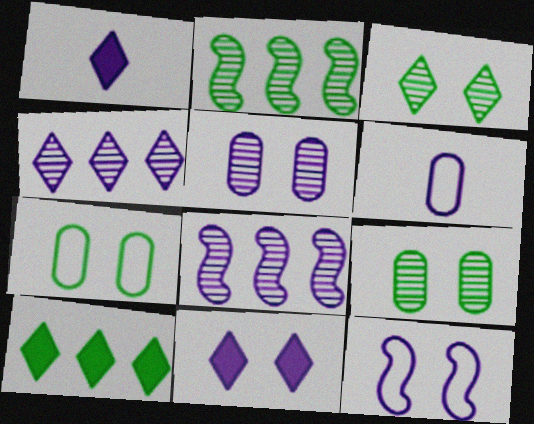[[5, 11, 12], 
[6, 8, 11]]